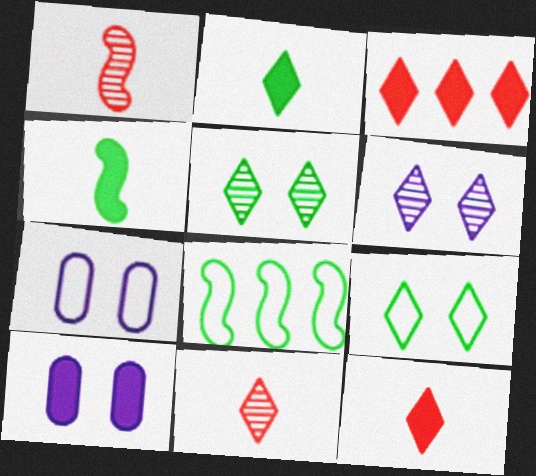[[3, 4, 10], 
[8, 10, 11]]